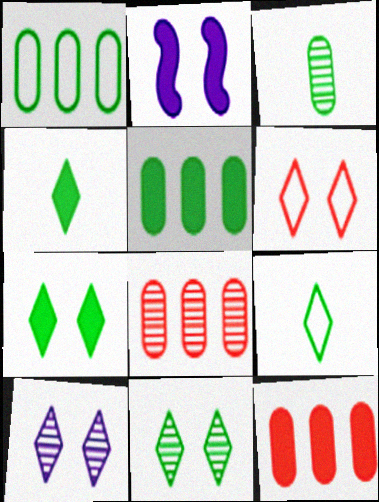[[2, 4, 12], 
[2, 8, 9], 
[6, 7, 10]]